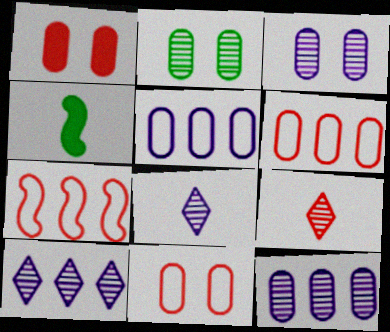[[1, 7, 9], 
[4, 10, 11]]